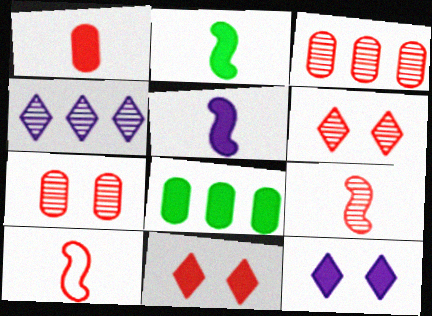[[3, 6, 9], 
[3, 10, 11], 
[5, 8, 11]]